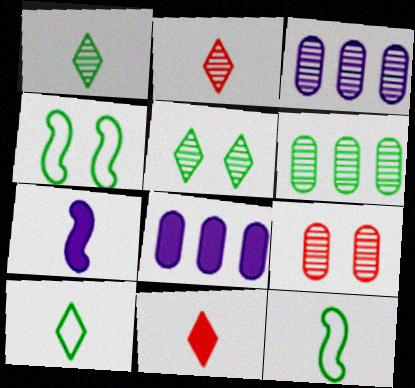[[2, 4, 8], 
[3, 4, 11]]